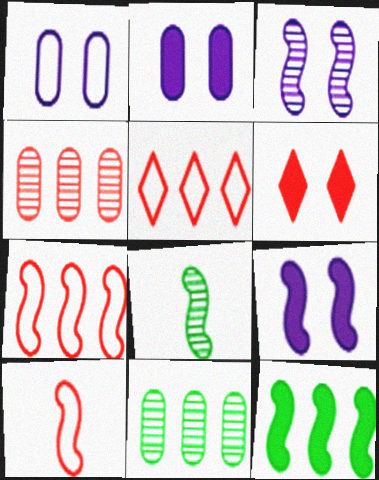[[2, 5, 8], 
[3, 10, 12], 
[4, 6, 10], 
[7, 8, 9]]